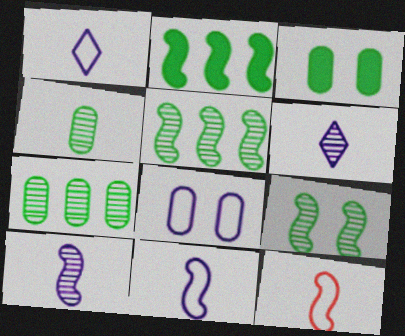[]